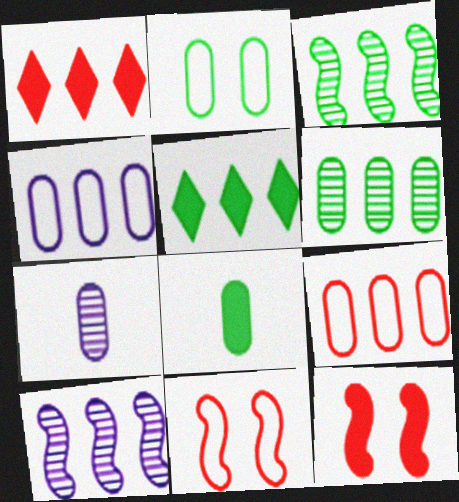[[1, 3, 4], 
[2, 6, 8], 
[5, 7, 11], 
[5, 9, 10]]